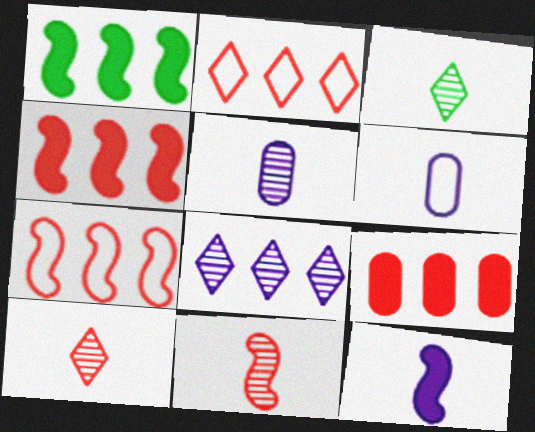[[3, 5, 11]]